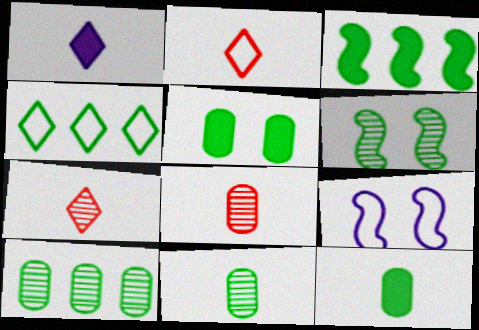[[3, 4, 10], 
[4, 6, 12]]